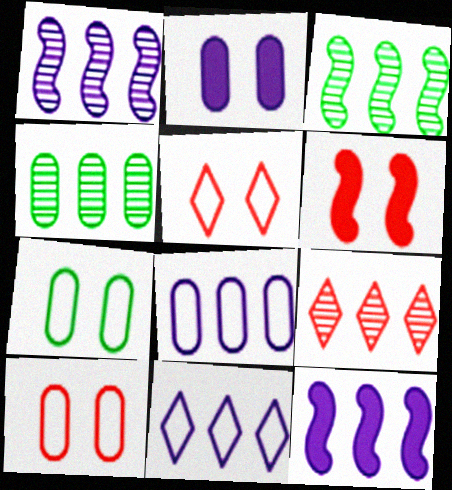[[1, 4, 9]]